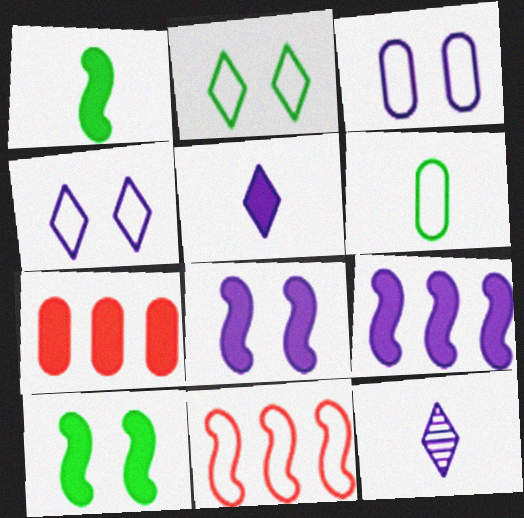[[3, 9, 12], 
[4, 6, 11], 
[5, 7, 10]]